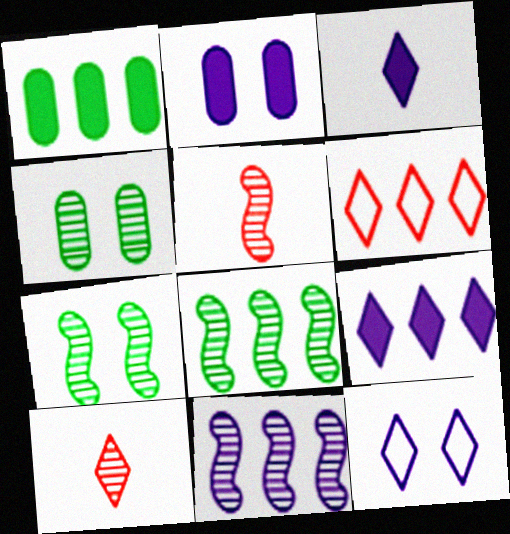[[1, 5, 12], 
[1, 6, 11], 
[4, 10, 11], 
[5, 7, 11]]